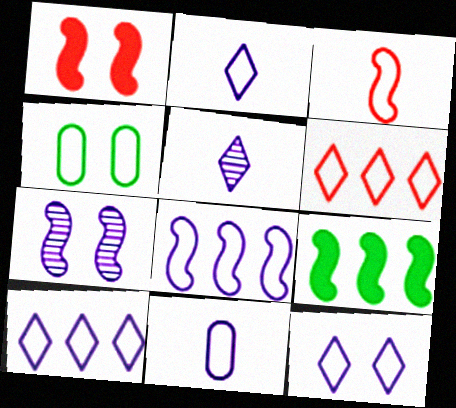[[2, 10, 12], 
[3, 4, 10], 
[3, 7, 9], 
[8, 11, 12]]